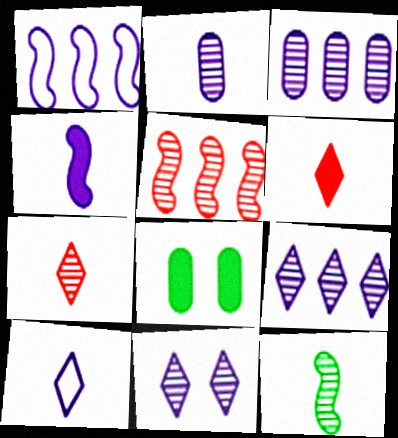[[1, 7, 8], 
[2, 4, 10], 
[2, 7, 12], 
[5, 8, 10]]